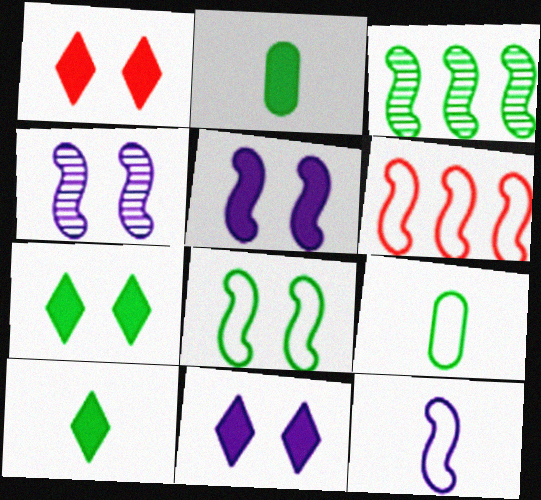[[1, 7, 11], 
[3, 7, 9], 
[6, 8, 12]]